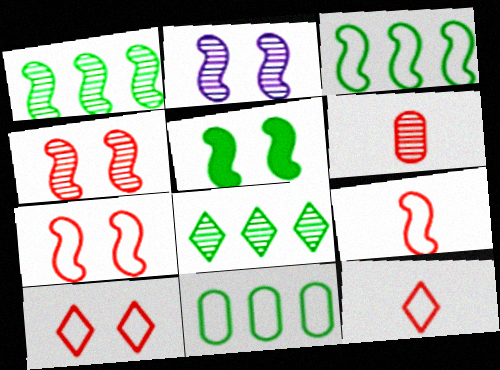[[2, 5, 7], 
[2, 6, 8]]